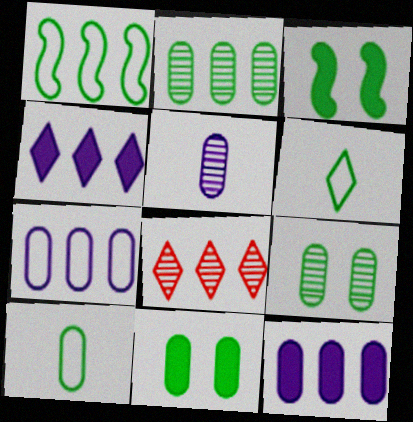[[1, 8, 12], 
[2, 3, 6], 
[2, 10, 11]]